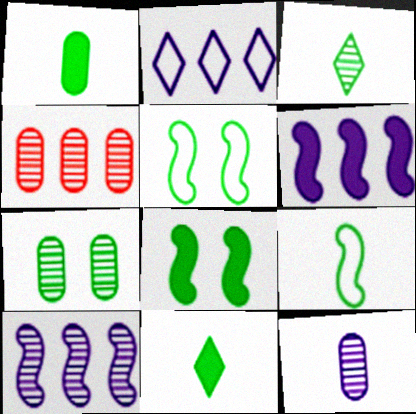[[1, 3, 9], 
[4, 7, 12]]